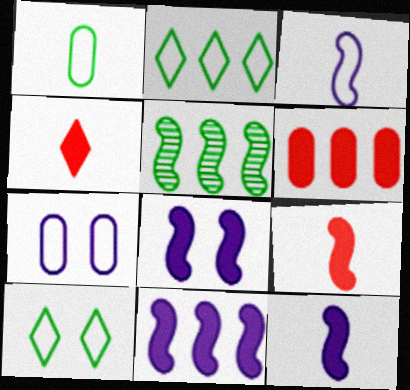[[4, 5, 7], 
[8, 11, 12]]